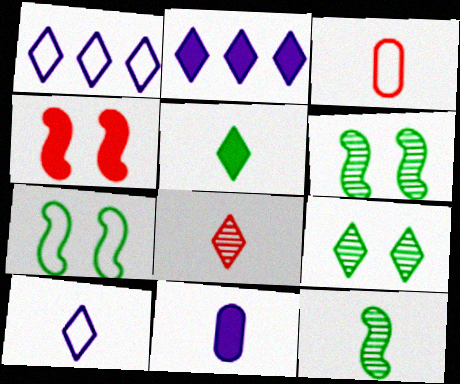[[1, 3, 7], 
[2, 3, 6], 
[5, 8, 10]]